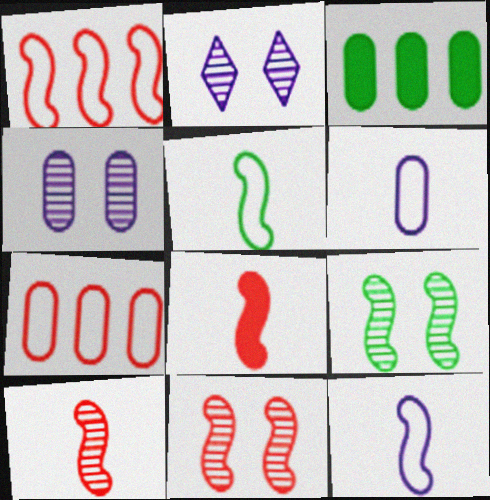[[1, 8, 11]]